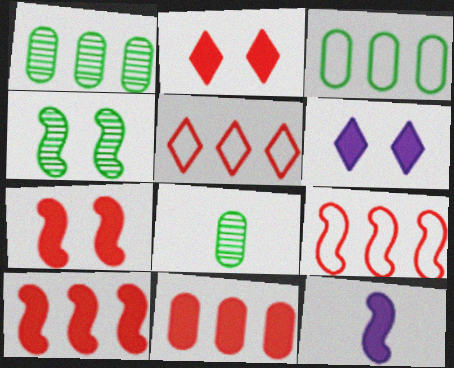[[4, 9, 12], 
[6, 8, 9]]